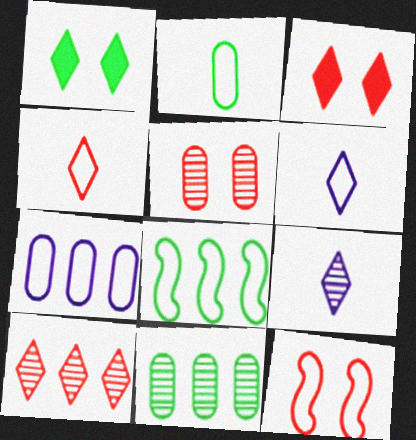[[1, 6, 10], 
[3, 4, 10], 
[3, 5, 12]]